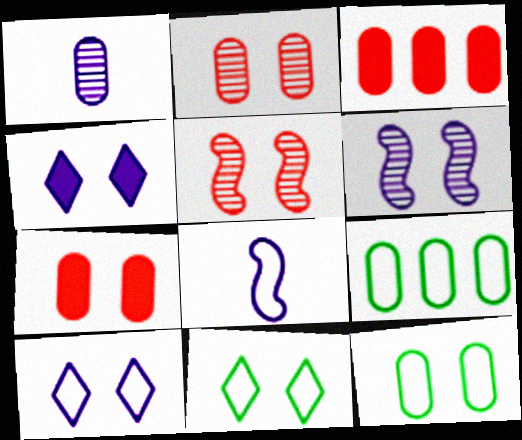[[1, 3, 12], 
[1, 7, 9], 
[4, 5, 12], 
[6, 7, 11]]